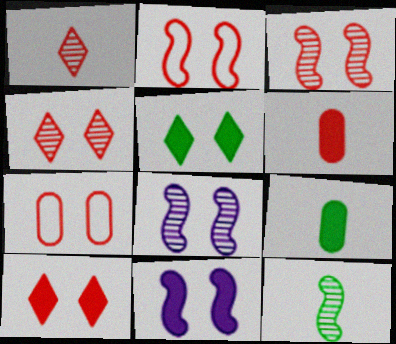[[3, 7, 10], 
[5, 7, 8]]